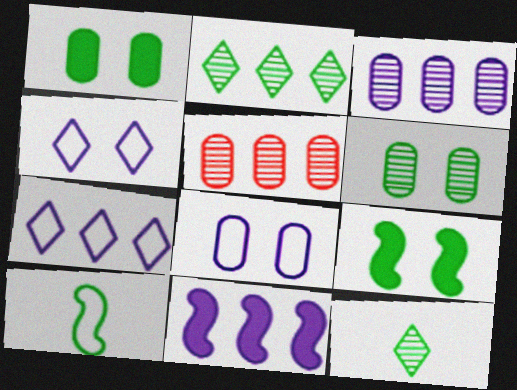[[1, 2, 10], 
[3, 7, 11]]